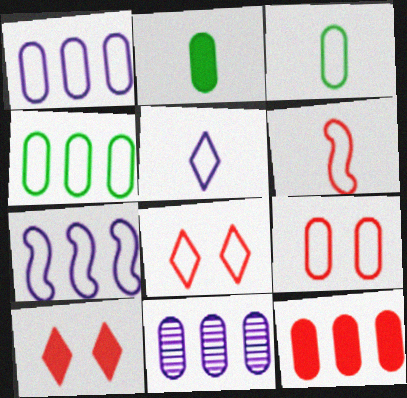[[1, 3, 9], 
[2, 9, 11], 
[3, 5, 6], 
[3, 7, 8], 
[4, 11, 12]]